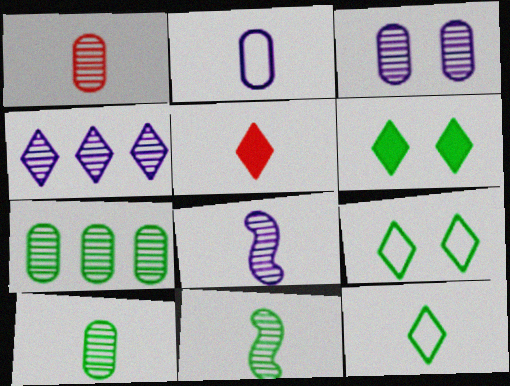[[1, 3, 7], 
[2, 5, 11], 
[3, 4, 8], 
[4, 5, 9]]